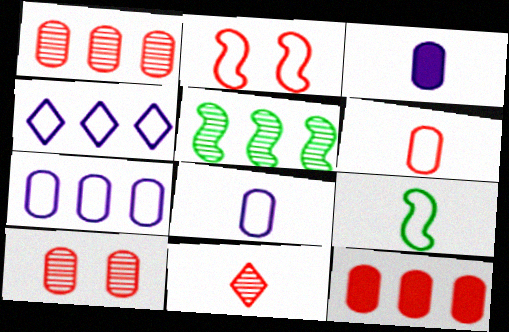[[2, 11, 12], 
[3, 9, 11], 
[4, 5, 12], 
[6, 10, 12]]